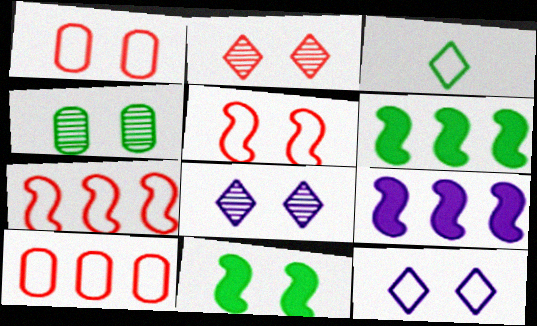[[1, 8, 11], 
[3, 4, 6]]